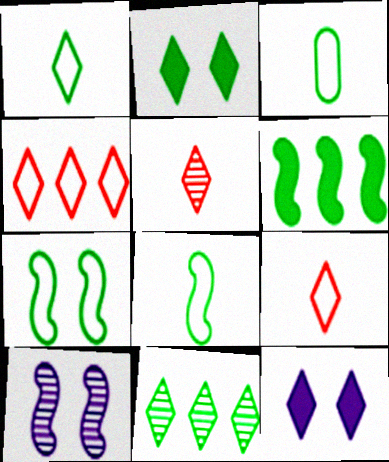[[1, 2, 11], 
[1, 3, 8], 
[9, 11, 12]]